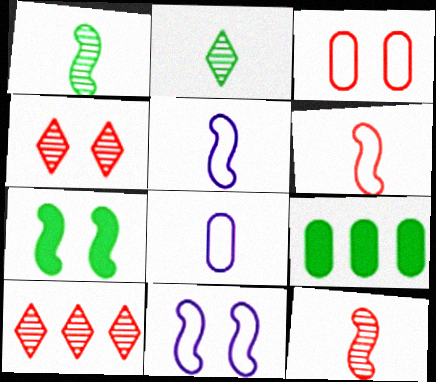[[4, 5, 9], 
[7, 8, 10]]